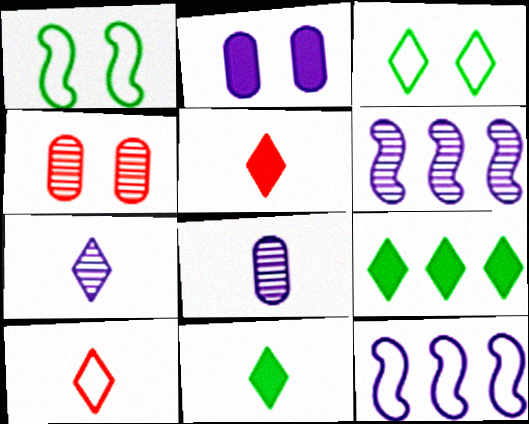[[2, 7, 12], 
[4, 11, 12], 
[7, 10, 11]]